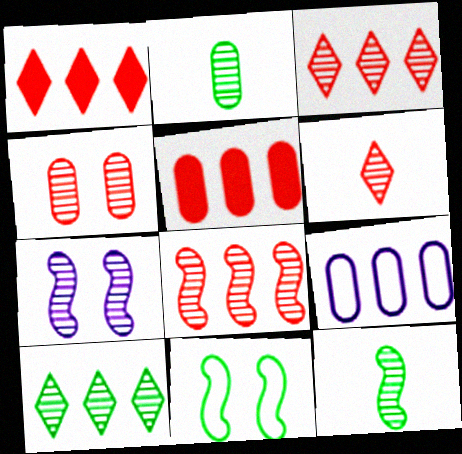[[2, 3, 7], 
[4, 6, 8], 
[7, 8, 12]]